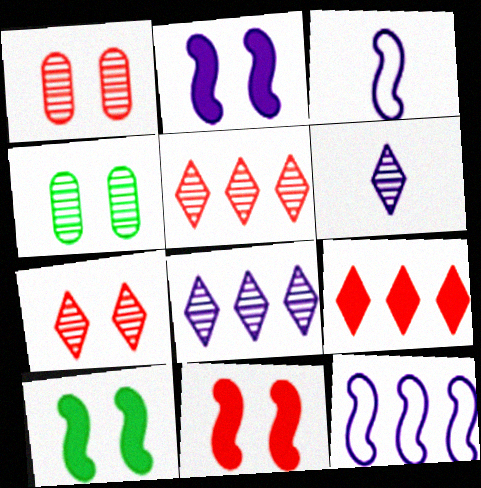[[2, 10, 11], 
[3, 4, 9]]